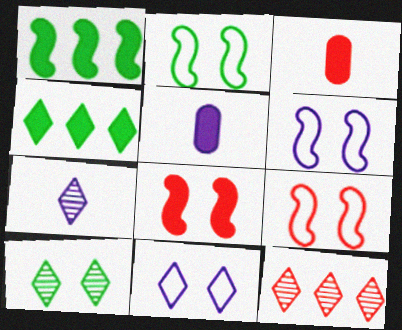[[2, 5, 12], 
[2, 6, 9], 
[3, 9, 12], 
[4, 5, 8], 
[7, 10, 12]]